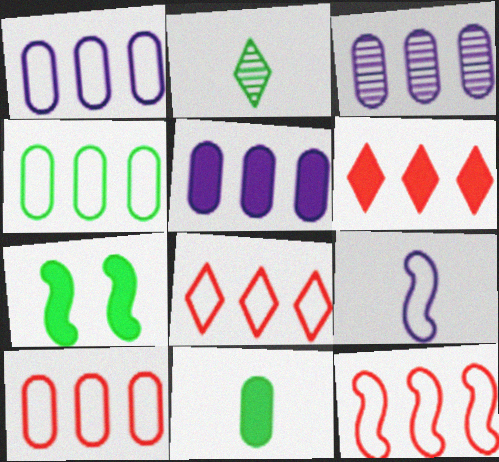[[1, 3, 5], 
[1, 4, 10], 
[2, 4, 7], 
[8, 10, 12]]